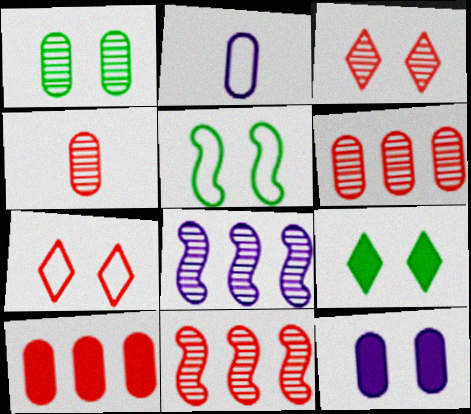[[1, 2, 10], 
[1, 5, 9], 
[2, 9, 11], 
[3, 4, 11], 
[3, 5, 12]]